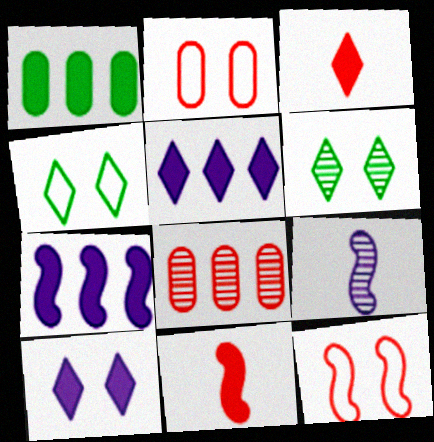[[1, 10, 11], 
[3, 8, 12], 
[6, 8, 9]]